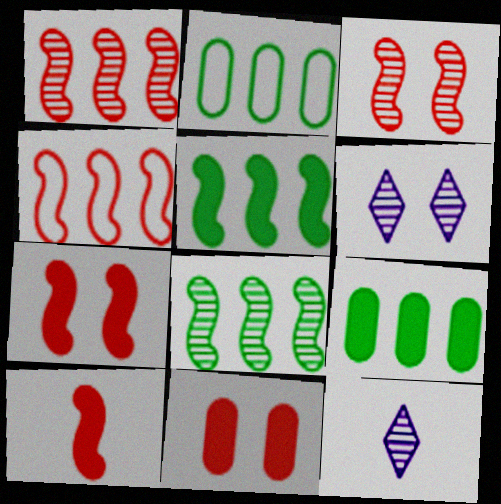[[2, 6, 10], 
[2, 7, 12], 
[3, 4, 10]]